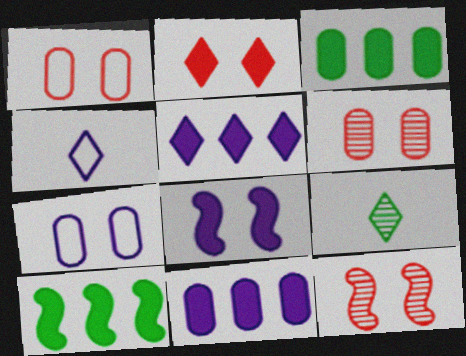[[1, 2, 12], 
[3, 4, 12], 
[4, 6, 10]]